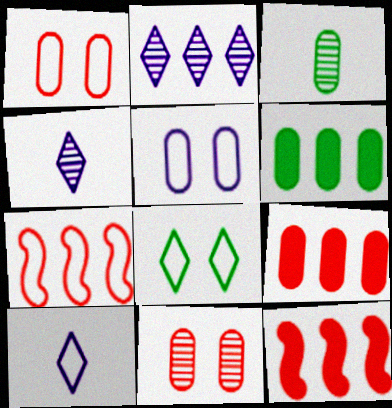[[2, 6, 7], 
[3, 5, 9]]